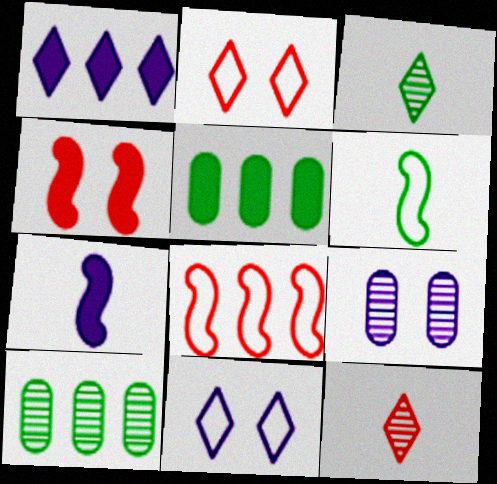[[1, 2, 3], 
[1, 8, 10], 
[2, 7, 10]]